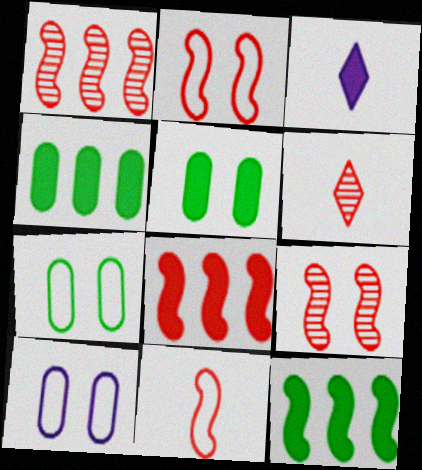[[1, 3, 7], 
[3, 5, 8], 
[6, 10, 12], 
[8, 9, 11]]